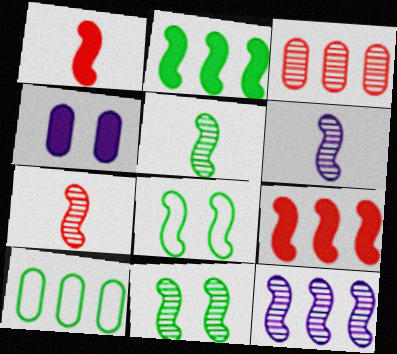[[1, 8, 12], 
[2, 5, 8], 
[5, 6, 7], 
[6, 8, 9], 
[7, 11, 12]]